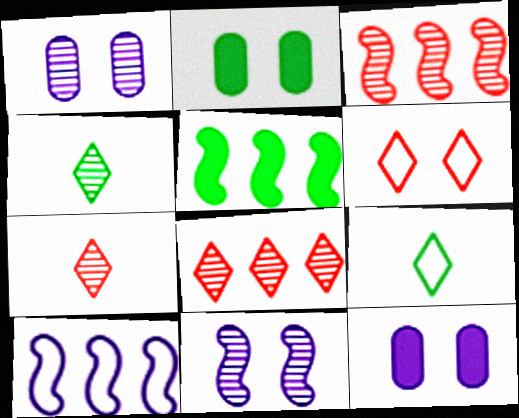[[1, 3, 4], 
[2, 6, 11], 
[2, 7, 10], 
[3, 5, 10], 
[3, 9, 12]]